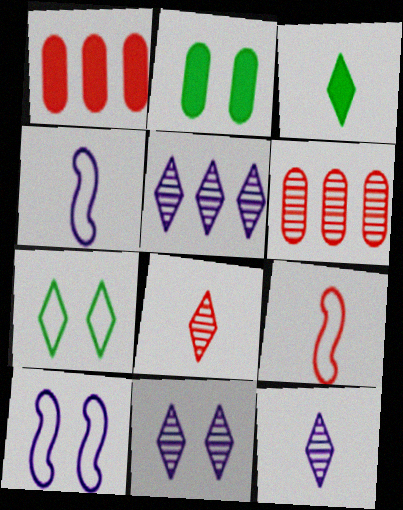[[2, 5, 9], 
[3, 6, 10], 
[5, 11, 12]]